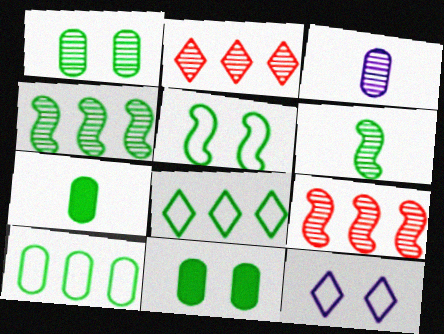[[1, 7, 10], 
[6, 8, 11], 
[7, 9, 12]]